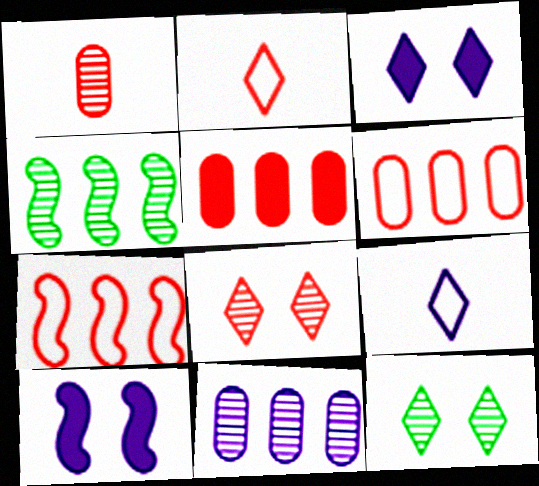[[9, 10, 11]]